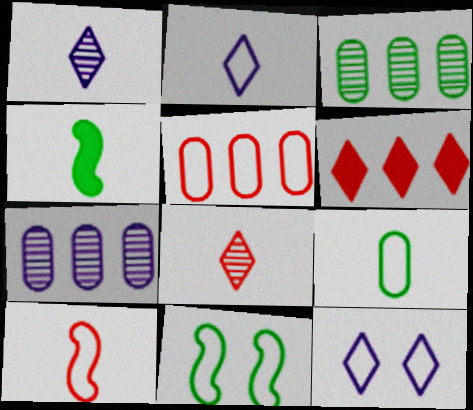[[2, 5, 11], 
[2, 9, 10]]